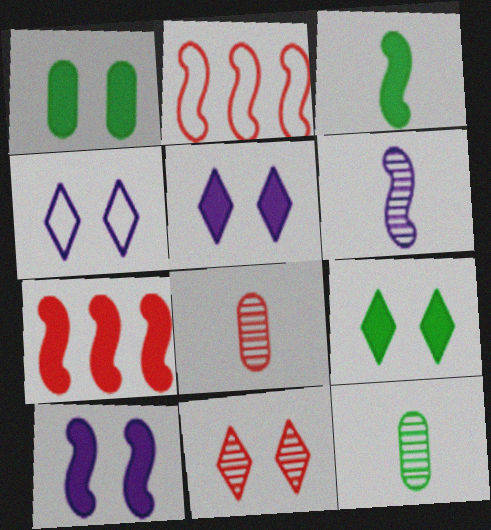[[2, 5, 12], 
[3, 7, 10], 
[4, 7, 12], 
[4, 9, 11]]